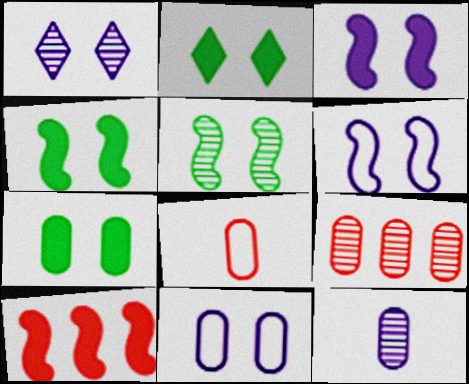[[1, 3, 11], 
[2, 4, 7]]